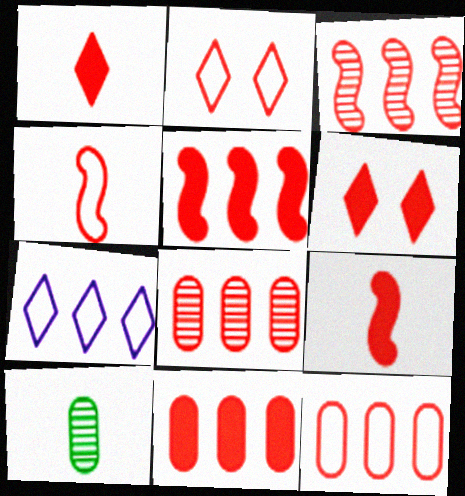[[2, 4, 12], 
[2, 8, 9], 
[4, 6, 8], 
[6, 9, 11], 
[8, 11, 12]]